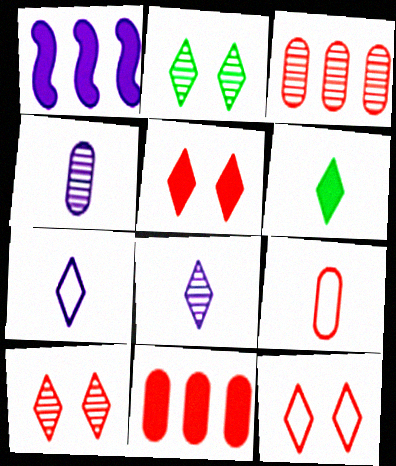[[1, 2, 9], 
[5, 10, 12]]